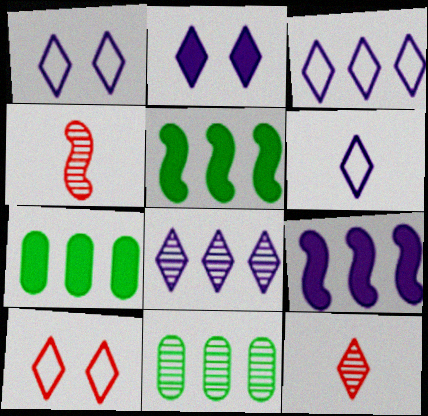[[1, 3, 6], 
[1, 4, 7], 
[2, 6, 8]]